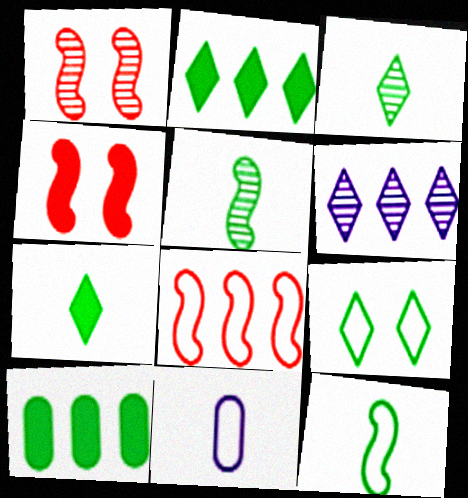[[1, 2, 11], 
[2, 3, 9], 
[5, 9, 10], 
[6, 8, 10], 
[8, 9, 11]]